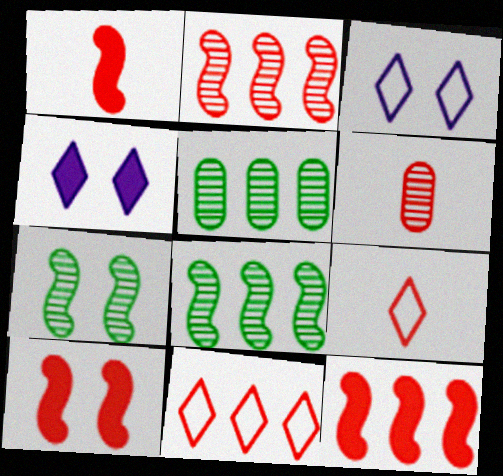[[1, 3, 5], 
[1, 6, 9], 
[1, 10, 12], 
[6, 10, 11]]